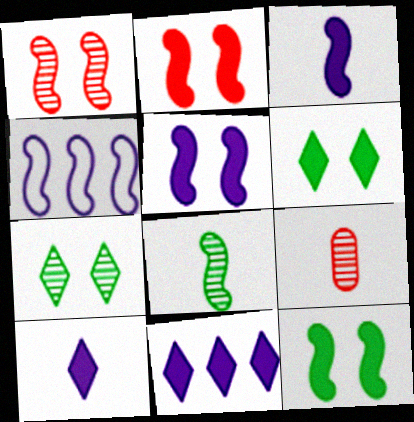[[2, 4, 8], 
[2, 5, 12], 
[4, 6, 9]]